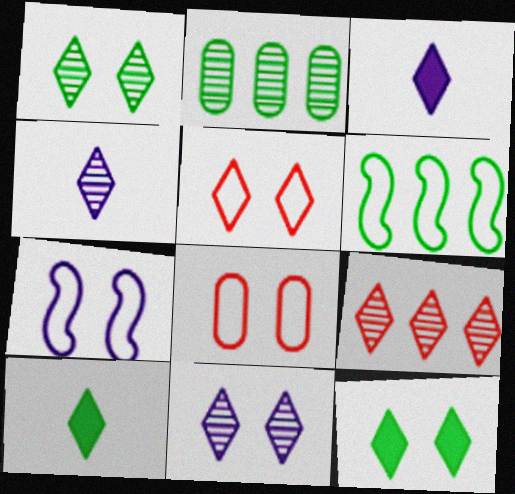[[1, 4, 9], 
[5, 11, 12]]